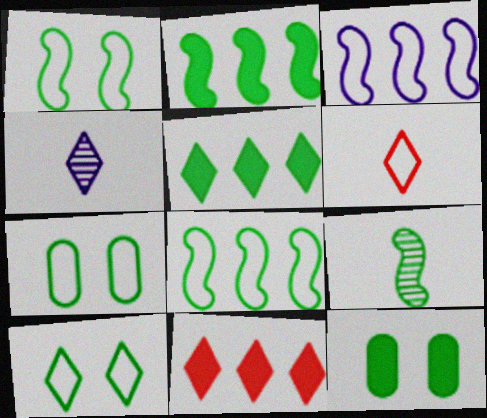[[1, 2, 9], 
[1, 7, 10], 
[3, 6, 7], 
[4, 10, 11], 
[5, 7, 9]]